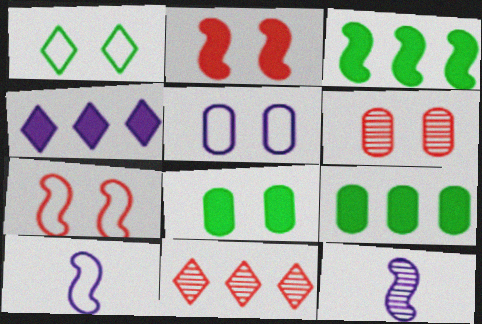[[1, 5, 7], 
[3, 7, 12], 
[4, 5, 12], 
[5, 6, 8], 
[8, 10, 11]]